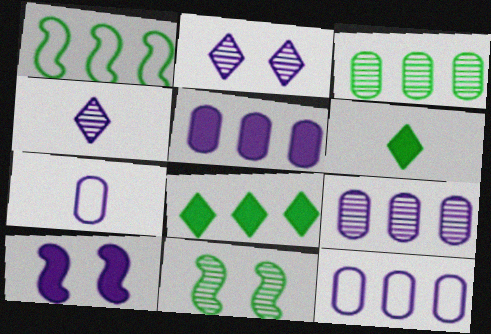[[1, 3, 8], 
[4, 10, 12], 
[5, 9, 12]]